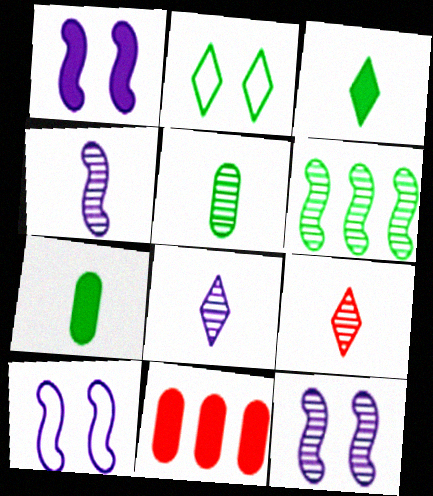[[1, 3, 11], 
[1, 10, 12], 
[2, 4, 11], 
[2, 6, 7], 
[4, 5, 9]]